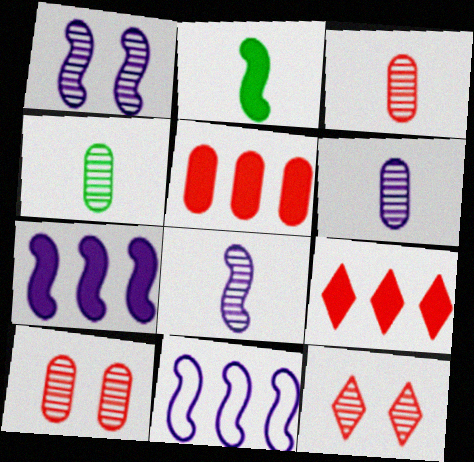[[3, 4, 6]]